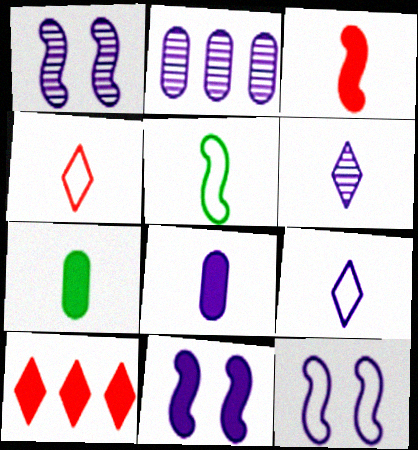[[1, 2, 6], 
[1, 11, 12], 
[2, 9, 11], 
[7, 10, 11]]